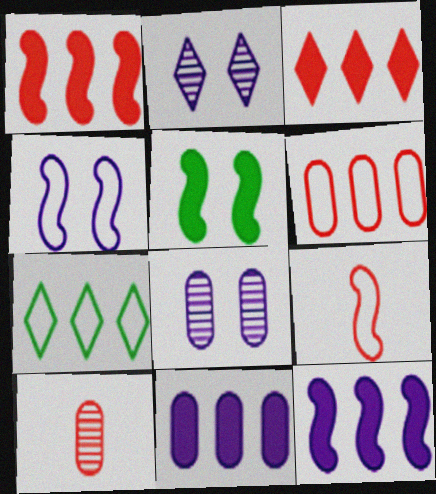[]